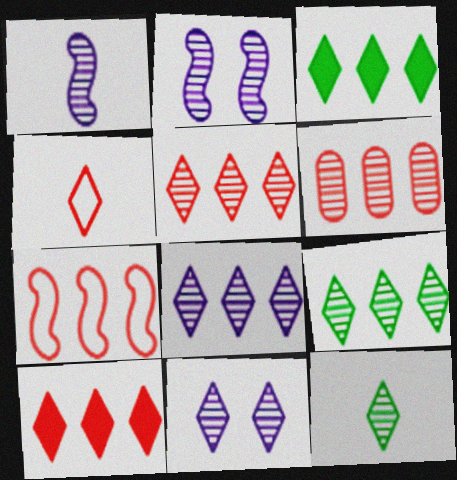[[2, 6, 12], 
[3, 4, 11], 
[5, 8, 9], 
[5, 11, 12], 
[6, 7, 10]]